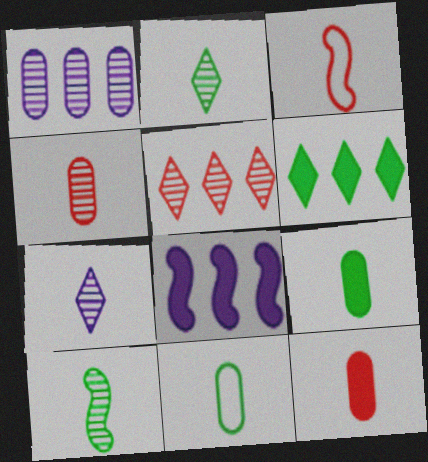[[3, 7, 9], 
[4, 7, 10]]